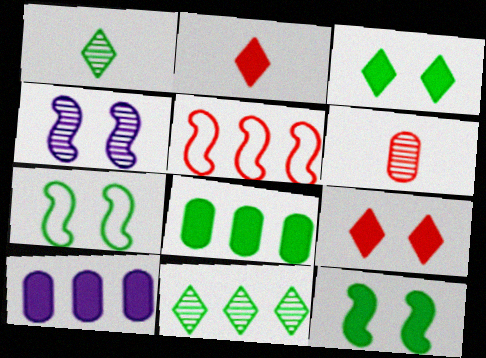[[1, 7, 8], 
[2, 10, 12], 
[4, 6, 11], 
[5, 6, 9], 
[5, 10, 11]]